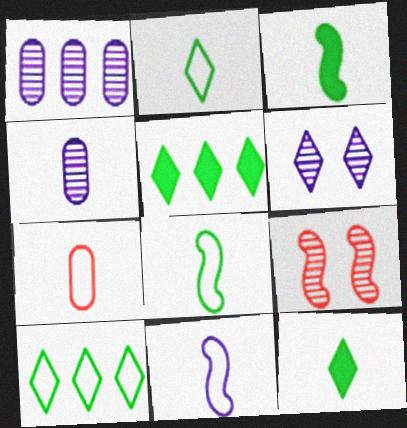[[2, 7, 11]]